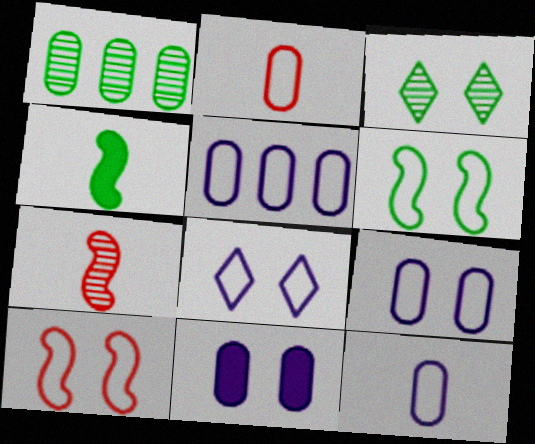[[1, 2, 11], 
[3, 10, 11], 
[5, 9, 12]]